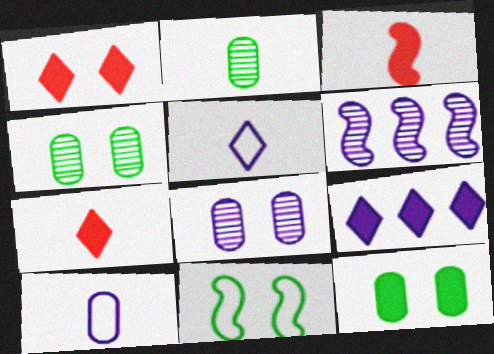[[1, 8, 11], 
[2, 3, 5], 
[3, 6, 11], 
[3, 9, 12]]